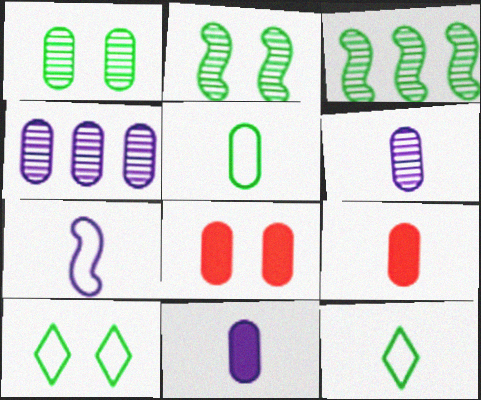[[4, 5, 8], 
[5, 6, 9]]